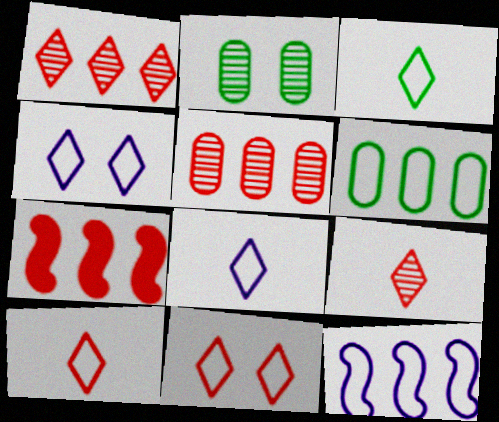[[2, 7, 8], 
[3, 8, 10]]